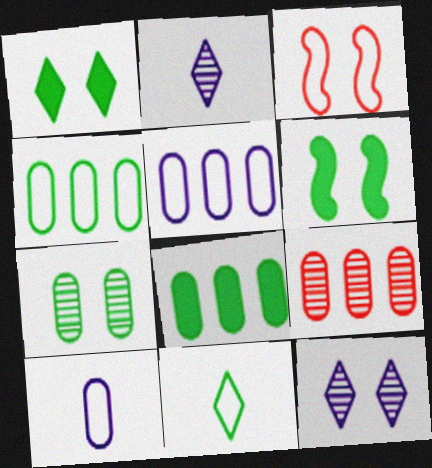[[2, 3, 8], 
[3, 5, 11], 
[5, 8, 9]]